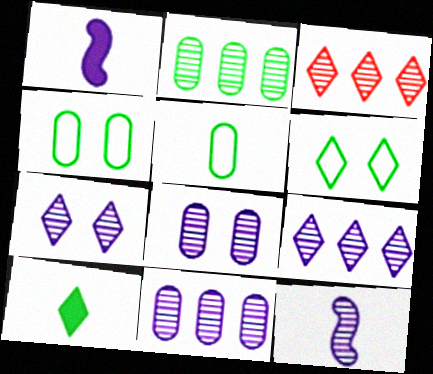[[1, 3, 4], 
[7, 11, 12], 
[8, 9, 12]]